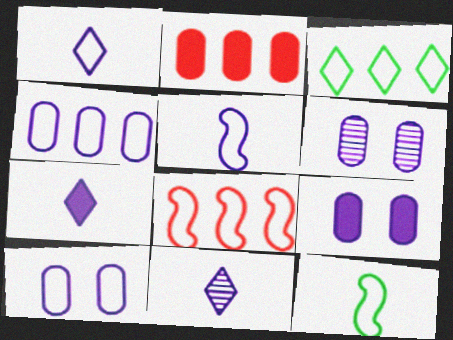[[1, 7, 11], 
[3, 4, 8], 
[6, 9, 10]]